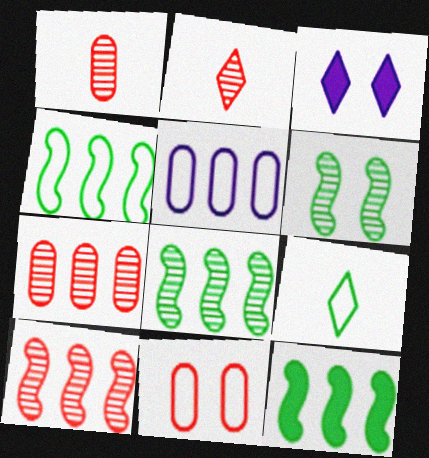[[1, 3, 4], 
[3, 6, 11], 
[4, 8, 12]]